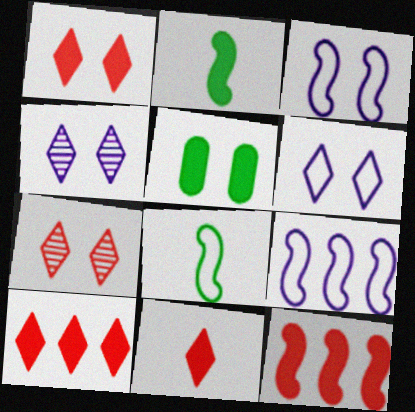[[1, 10, 11], 
[3, 5, 7]]